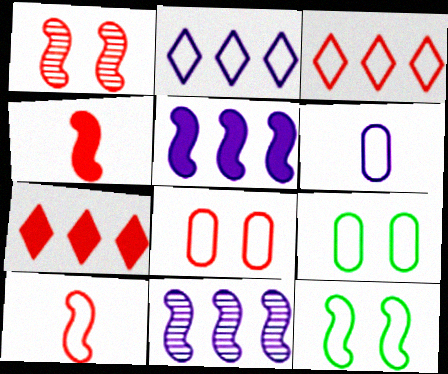[[2, 9, 10], 
[3, 6, 12], 
[3, 8, 10], 
[4, 11, 12]]